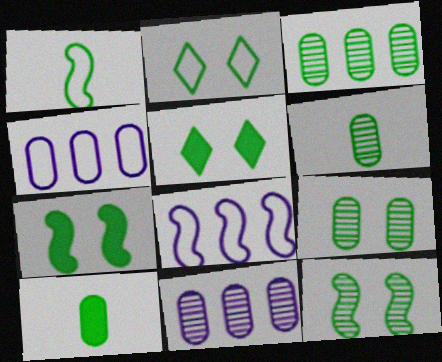[[1, 3, 5], 
[2, 7, 9], 
[3, 6, 9]]